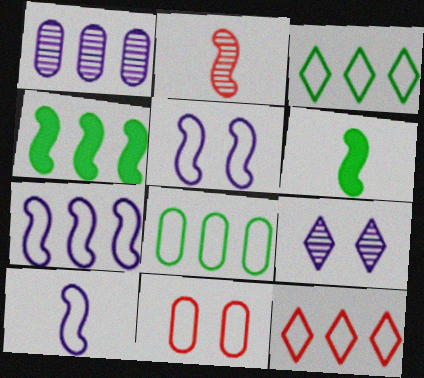[[1, 4, 12], 
[2, 4, 5], 
[2, 6, 10], 
[3, 10, 11], 
[5, 7, 10], 
[7, 8, 12]]